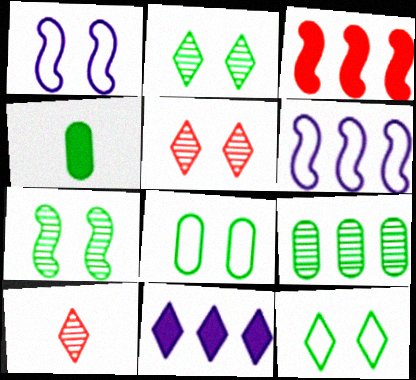[[4, 5, 6], 
[4, 8, 9], 
[10, 11, 12]]